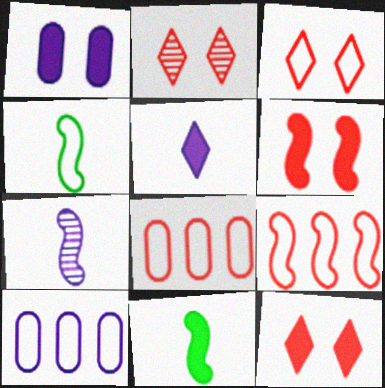[[2, 3, 12], 
[2, 10, 11], 
[3, 4, 10]]